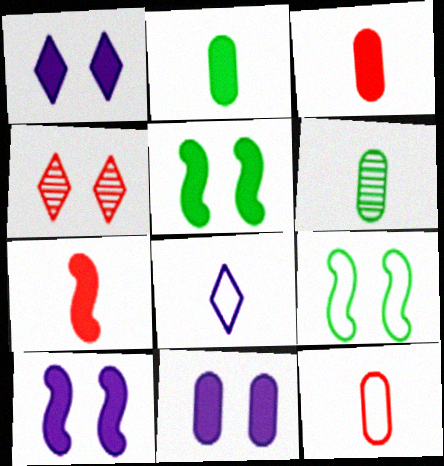[[1, 10, 11], 
[4, 9, 11], 
[6, 7, 8]]